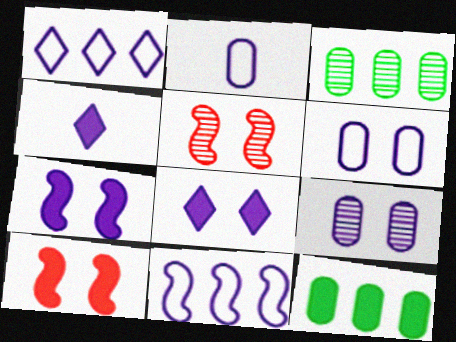[[4, 9, 11], 
[4, 10, 12]]